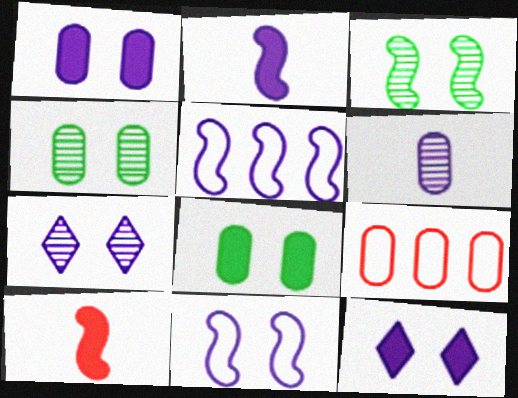[[1, 7, 11], 
[3, 5, 10], 
[5, 6, 12], 
[6, 8, 9]]